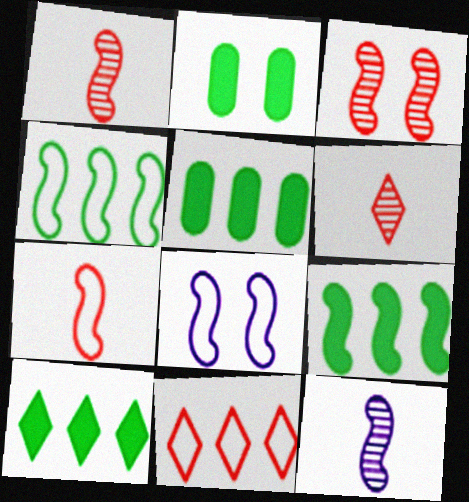[[1, 8, 9], 
[2, 11, 12], 
[4, 7, 8], 
[5, 6, 8], 
[5, 9, 10]]